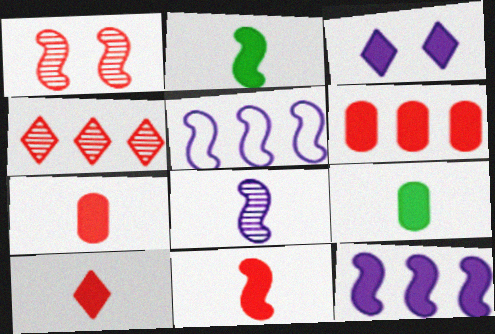[[1, 2, 5], 
[2, 3, 6], 
[7, 10, 11]]